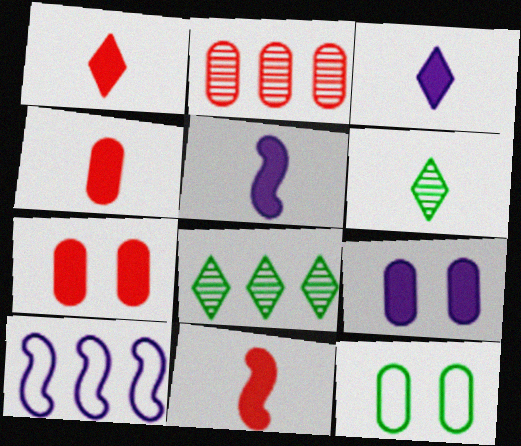[[1, 4, 11], 
[6, 7, 10]]